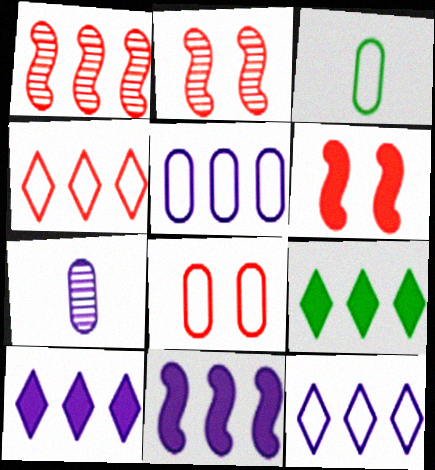[[1, 5, 9], 
[2, 3, 10], 
[3, 5, 8]]